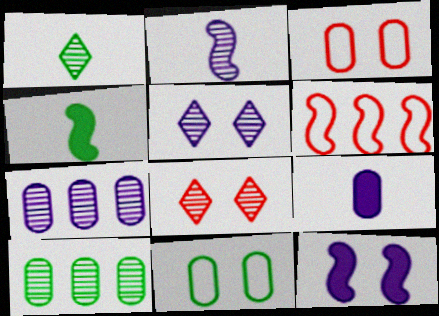[[2, 5, 7], 
[2, 8, 10], 
[3, 9, 10], 
[8, 11, 12]]